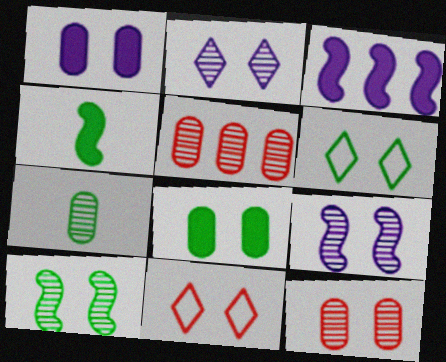[[1, 10, 11], 
[2, 10, 12], 
[3, 7, 11], 
[6, 8, 10], 
[8, 9, 11]]